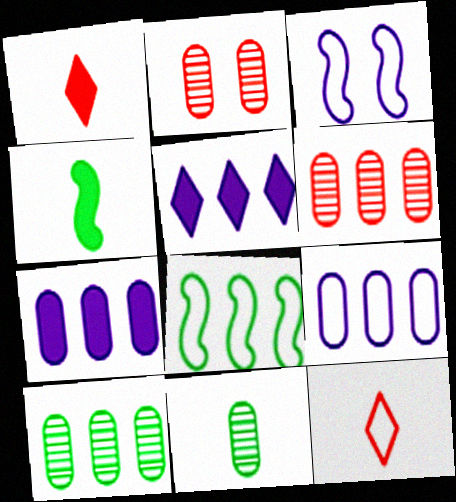[[1, 3, 10], 
[5, 6, 8]]